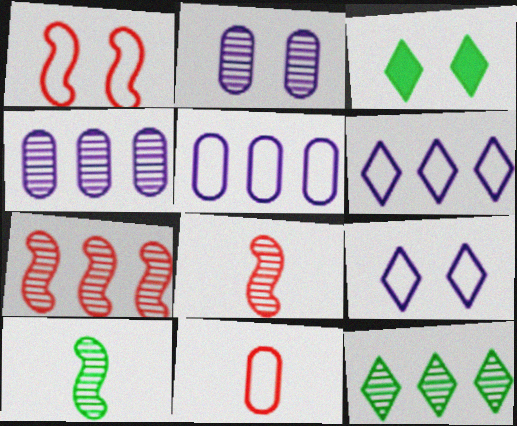[[1, 2, 3], 
[2, 8, 12], 
[3, 5, 8], 
[4, 7, 12]]